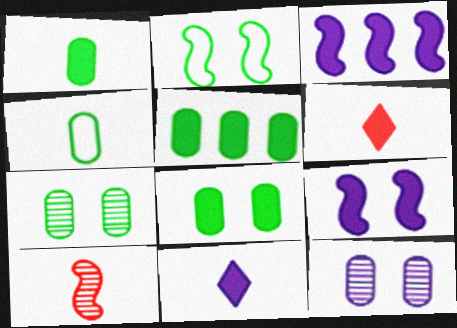[[1, 5, 8], 
[2, 3, 10], 
[3, 6, 8], 
[4, 5, 7], 
[4, 10, 11], 
[5, 6, 9]]